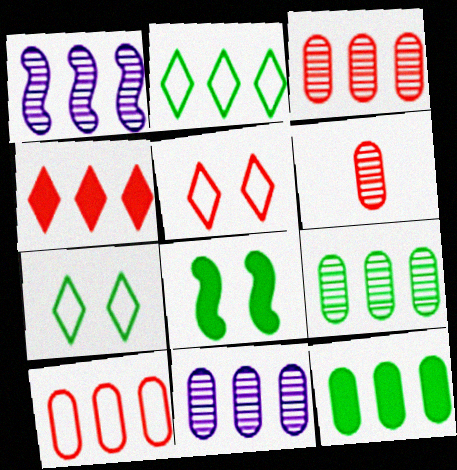[[3, 9, 11], 
[10, 11, 12]]